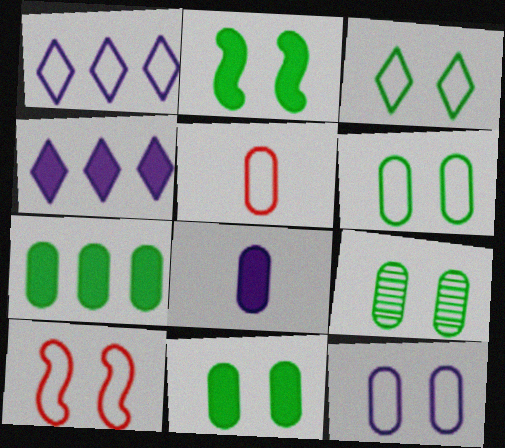[[2, 3, 9], 
[3, 10, 12], 
[6, 9, 11]]